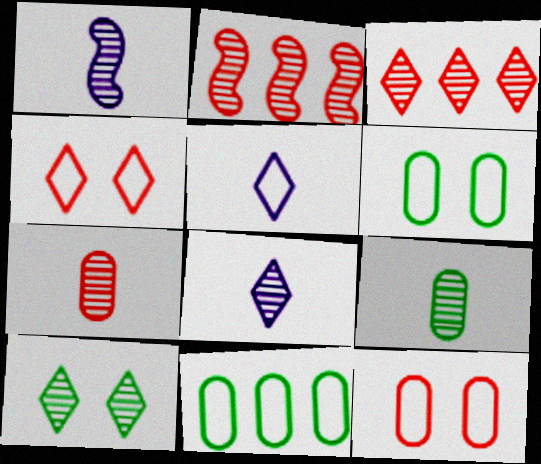[[3, 8, 10]]